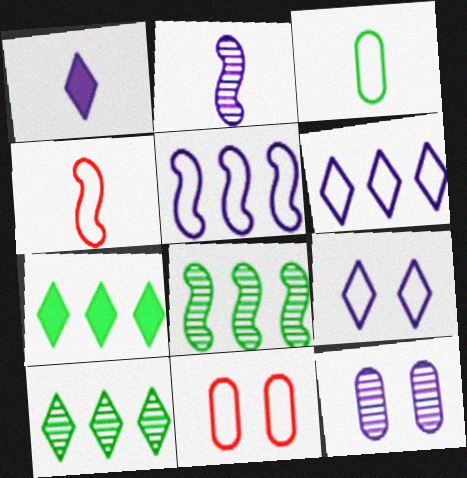[[1, 5, 12], 
[1, 8, 11], 
[2, 7, 11], 
[4, 7, 12]]